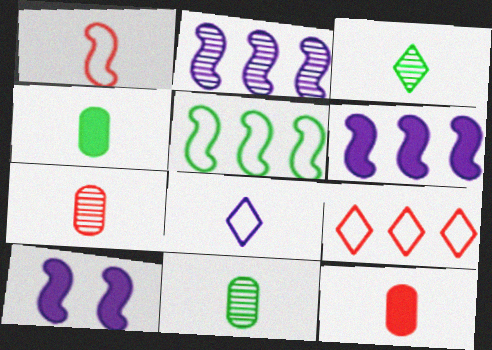[[9, 10, 11]]